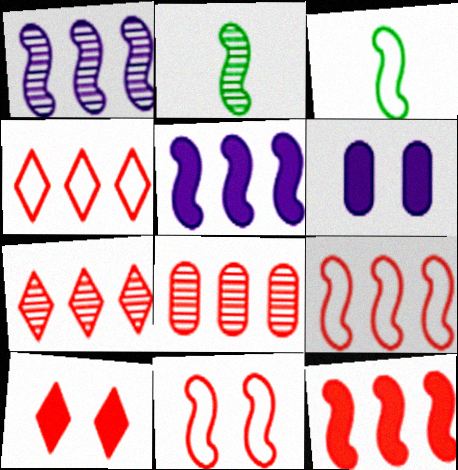[[2, 4, 6], 
[2, 5, 11], 
[3, 6, 7], 
[4, 8, 12]]